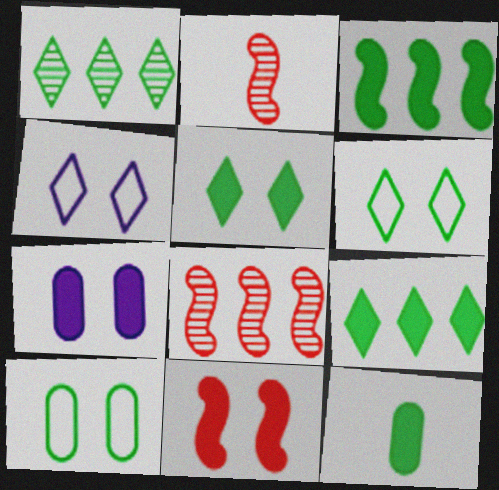[[3, 5, 12], 
[4, 8, 12], 
[5, 7, 11]]